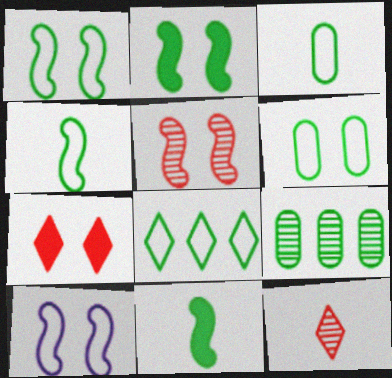[[1, 3, 8], 
[2, 5, 10], 
[4, 6, 8]]